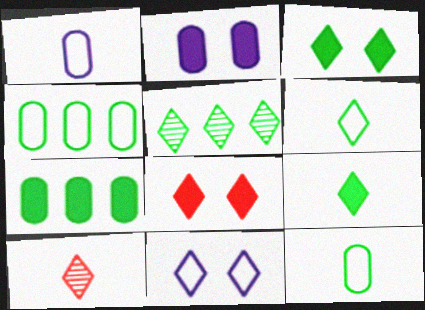[[3, 5, 6]]